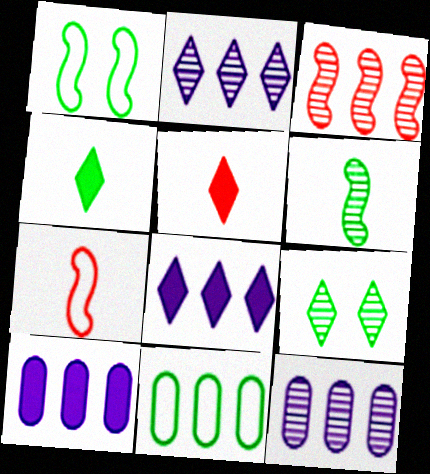[[1, 5, 12], 
[3, 8, 11], 
[7, 9, 10]]